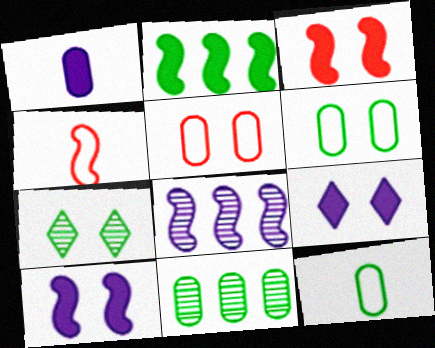[[1, 5, 11], 
[2, 7, 12], 
[4, 9, 11], 
[5, 7, 10]]